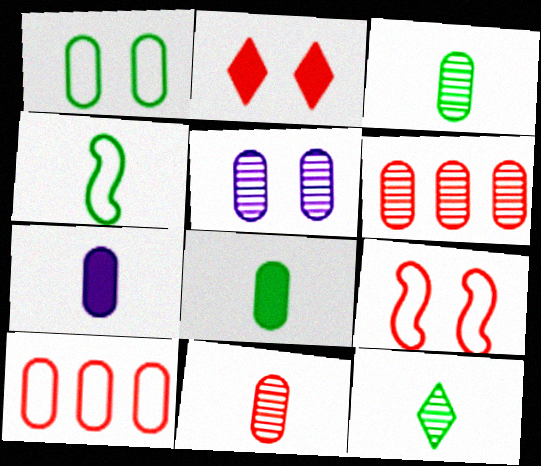[[1, 6, 7], 
[3, 5, 6], 
[4, 8, 12], 
[5, 8, 10]]